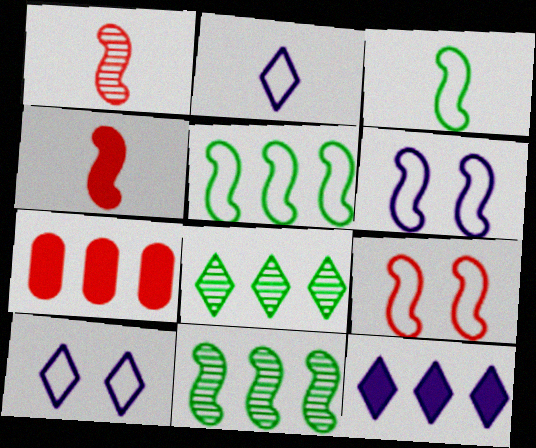[[4, 6, 11]]